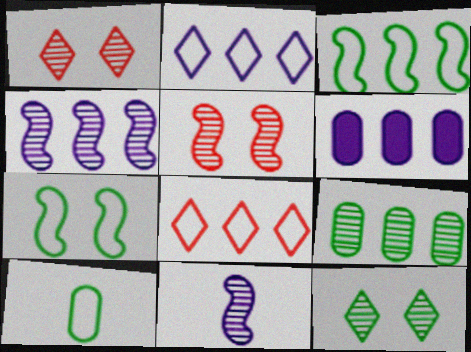[[1, 9, 11], 
[2, 4, 6]]